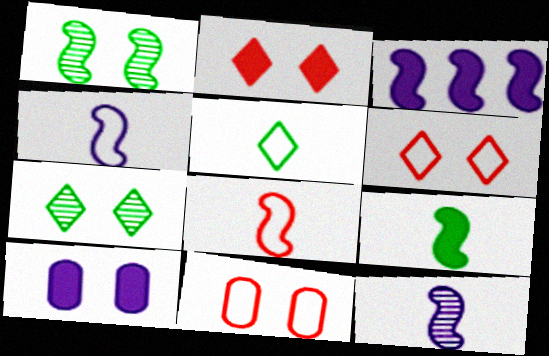[[1, 3, 8], 
[1, 6, 10], 
[8, 9, 12]]